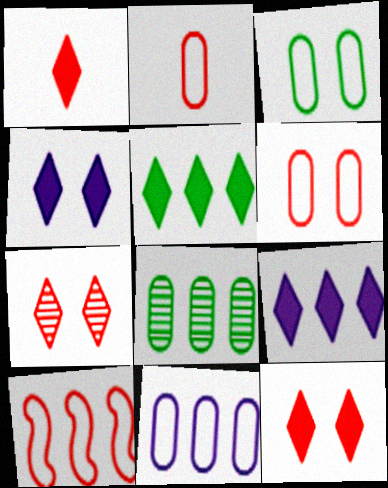[[1, 4, 5], 
[2, 3, 11], 
[8, 9, 10]]